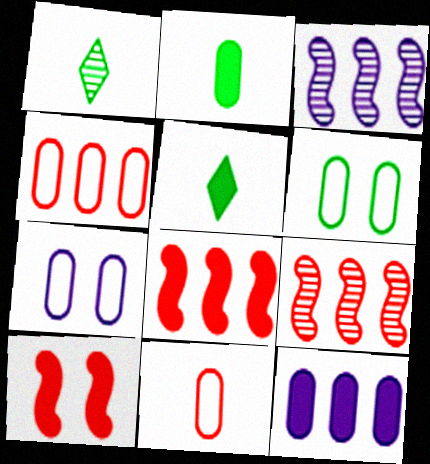[[1, 7, 8], 
[5, 7, 9], 
[5, 10, 12]]